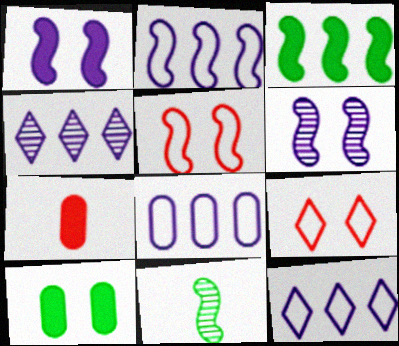[[2, 8, 12], 
[6, 9, 10]]